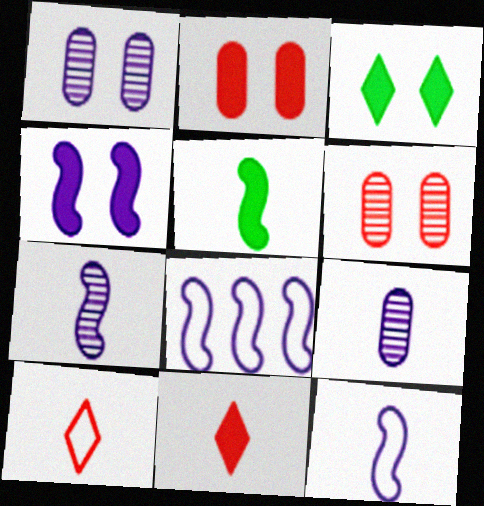[[2, 3, 4], 
[4, 7, 8], 
[5, 9, 10]]